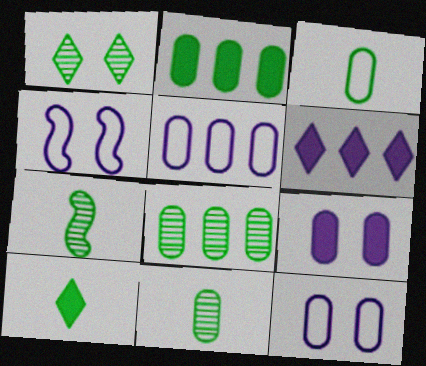[[1, 7, 8], 
[3, 7, 10]]